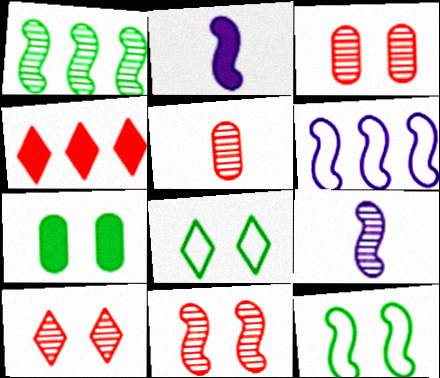[[1, 9, 11], 
[2, 4, 7], 
[3, 10, 11]]